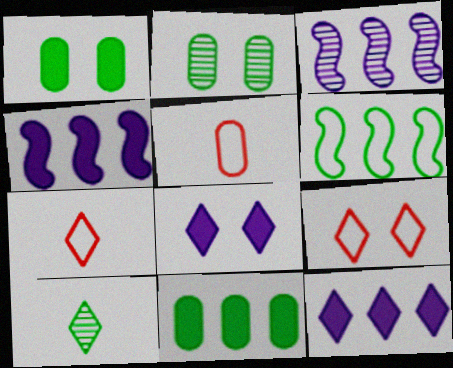[[1, 3, 7], 
[1, 6, 10], 
[2, 4, 7], 
[9, 10, 12]]